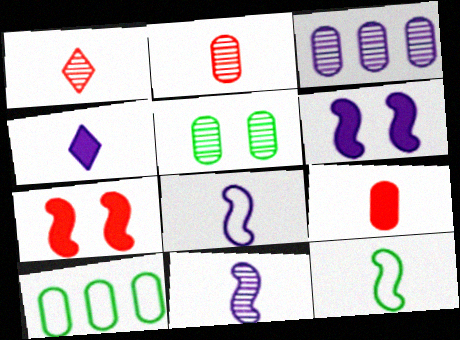[[1, 6, 10], 
[2, 3, 5], 
[2, 4, 12]]